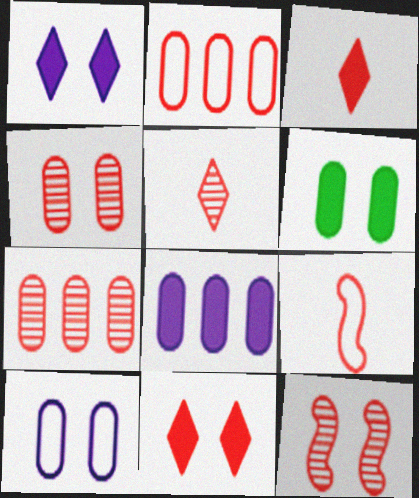[[2, 3, 12], 
[4, 6, 10], 
[5, 7, 12], 
[7, 9, 11]]